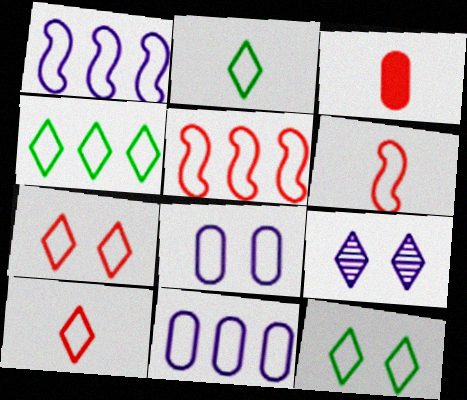[[2, 4, 12], 
[2, 5, 8], 
[4, 5, 11], 
[4, 6, 8], 
[6, 11, 12]]